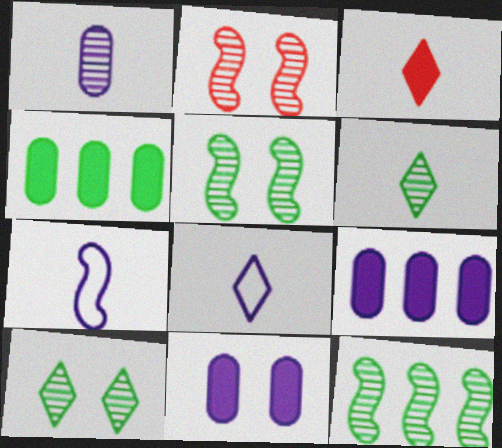[[2, 4, 8], 
[3, 6, 8]]